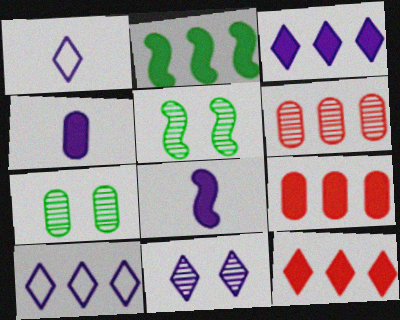[[1, 3, 11], 
[1, 5, 9], 
[2, 3, 9], 
[2, 6, 10]]